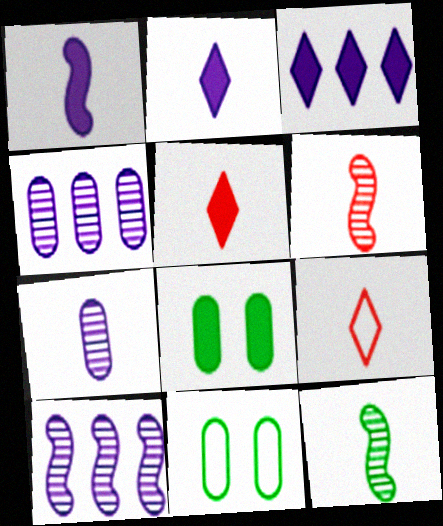[[3, 6, 11], 
[5, 10, 11], 
[8, 9, 10]]